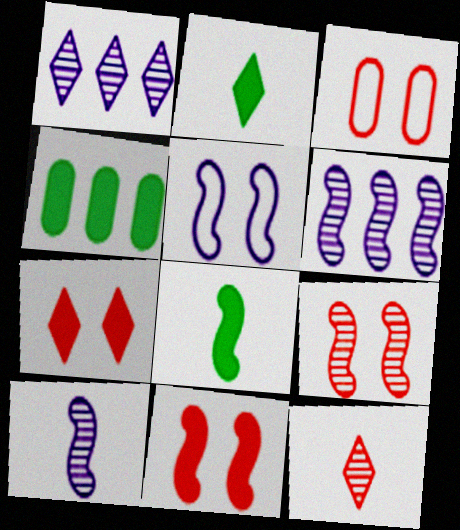[[1, 3, 8], 
[2, 3, 6], 
[3, 7, 9], 
[4, 5, 12]]